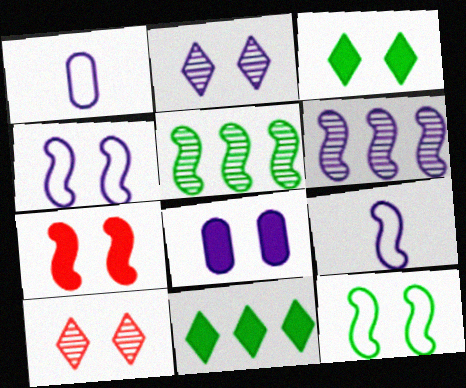[[2, 4, 8], 
[3, 7, 8], 
[5, 7, 9], 
[8, 10, 12]]